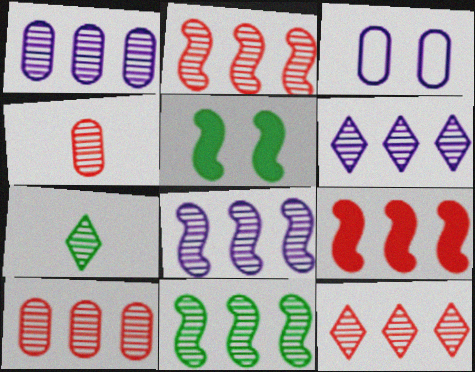[[1, 6, 8], 
[1, 11, 12], 
[2, 8, 11], 
[2, 10, 12], 
[3, 7, 9], 
[6, 10, 11]]